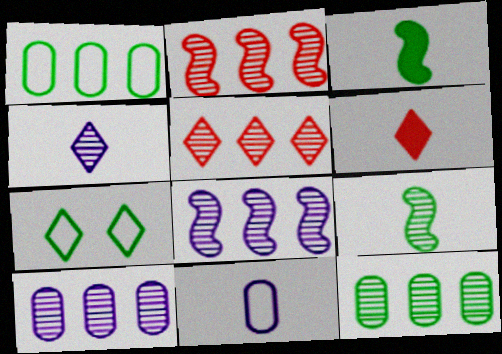[[3, 7, 12], 
[5, 8, 12], 
[6, 9, 11]]